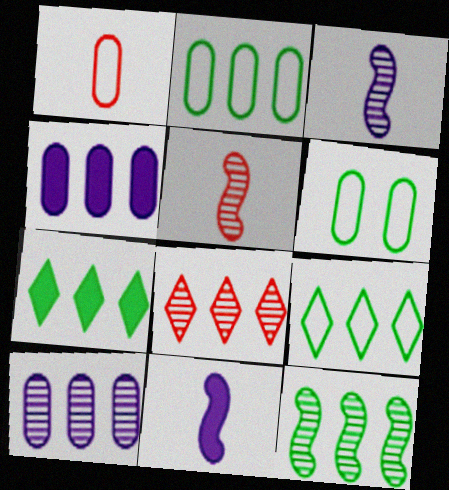[[2, 7, 12], 
[6, 8, 11], 
[8, 10, 12]]